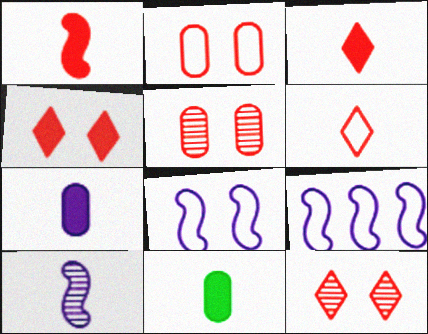[[6, 10, 11], 
[9, 11, 12]]